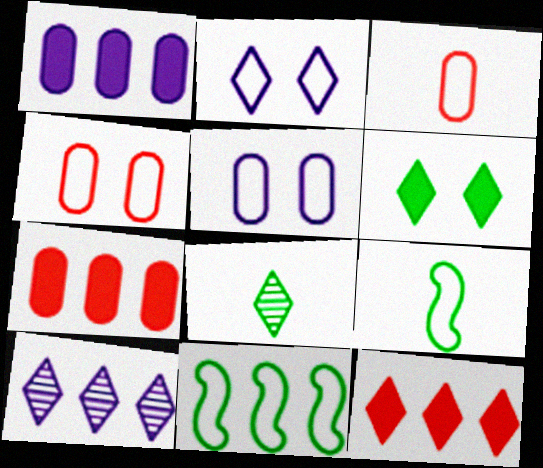[[2, 3, 11], 
[2, 8, 12], 
[7, 10, 11]]